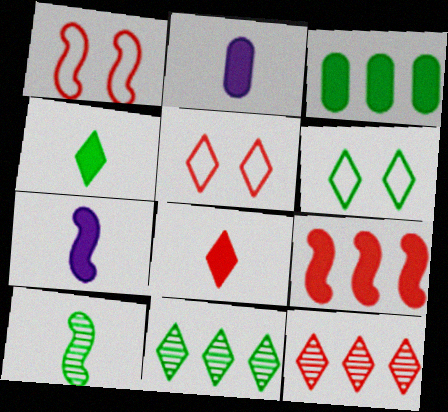[[1, 2, 11], 
[3, 6, 10], 
[4, 6, 11], 
[5, 8, 12]]